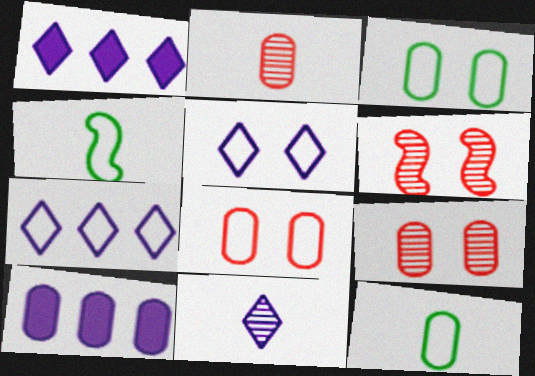[[1, 4, 9], 
[1, 5, 11], 
[1, 6, 12], 
[2, 3, 10], 
[4, 7, 8], 
[9, 10, 12]]